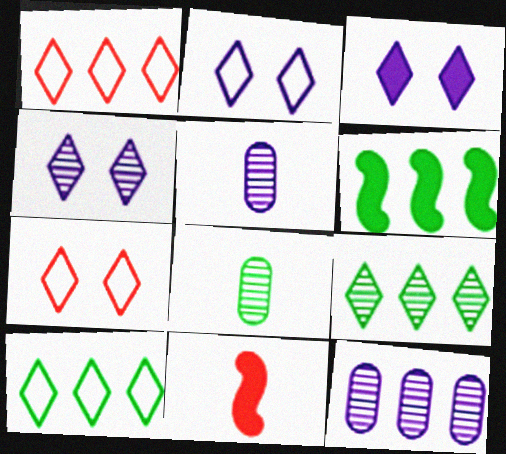[[1, 6, 12], 
[2, 3, 4], 
[5, 6, 7]]